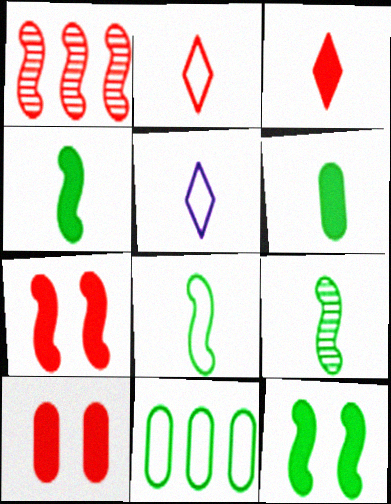[[1, 2, 10], 
[4, 8, 9]]